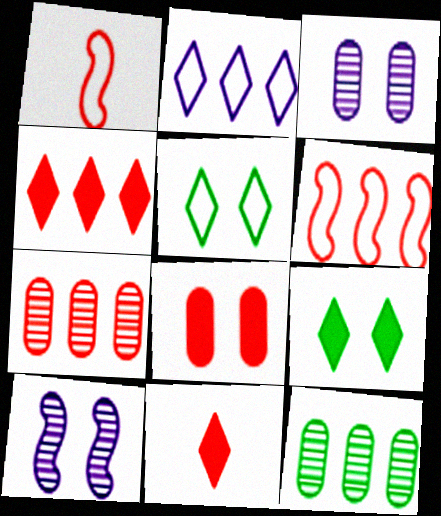[[4, 6, 7], 
[5, 8, 10]]